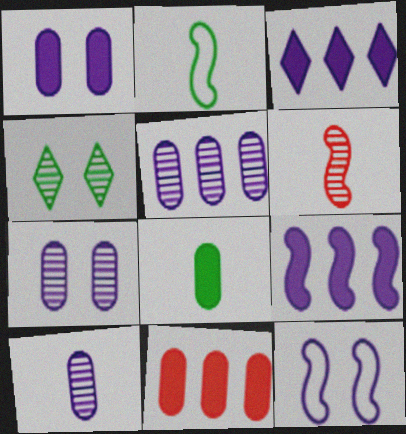[[1, 8, 11], 
[3, 10, 12], 
[4, 5, 6], 
[5, 7, 10]]